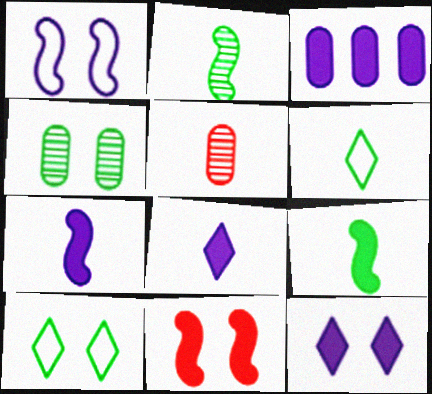[[3, 7, 12], 
[5, 6, 7]]